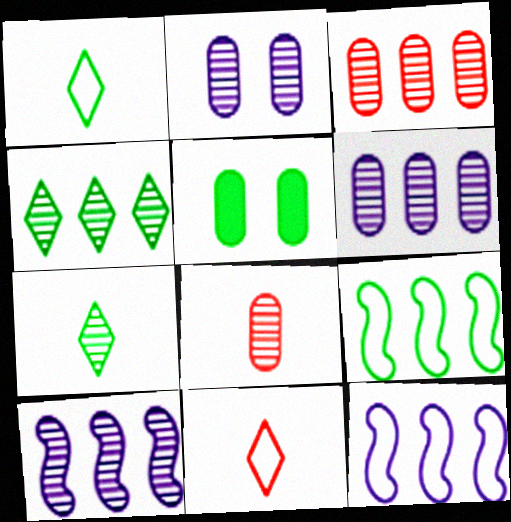[[3, 4, 10], 
[5, 7, 9], 
[5, 10, 11]]